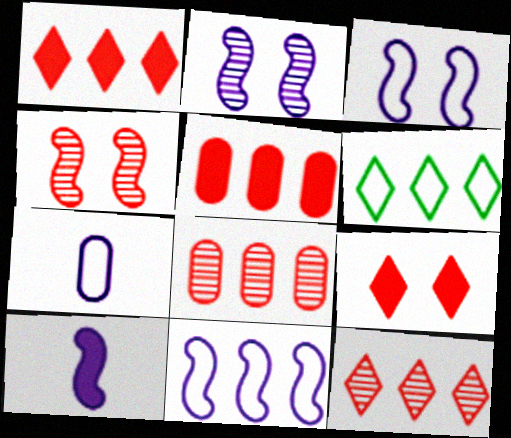[[2, 10, 11]]